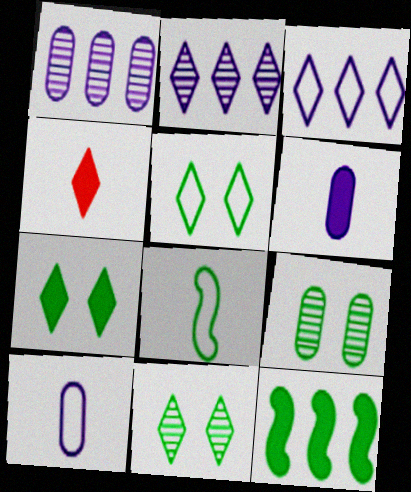[[2, 4, 5], 
[3, 4, 11], 
[5, 7, 11]]